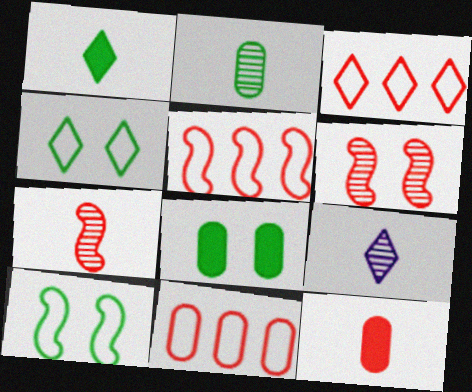[[2, 7, 9], 
[3, 5, 11], 
[3, 6, 12], 
[5, 8, 9]]